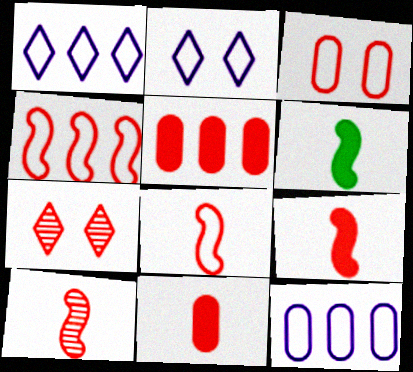[[4, 7, 11], 
[5, 7, 8], 
[6, 7, 12], 
[8, 9, 10]]